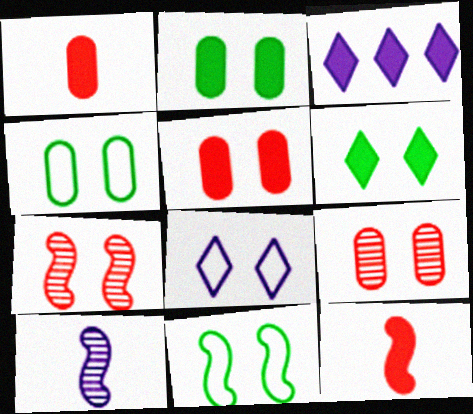[[2, 3, 12], 
[2, 7, 8]]